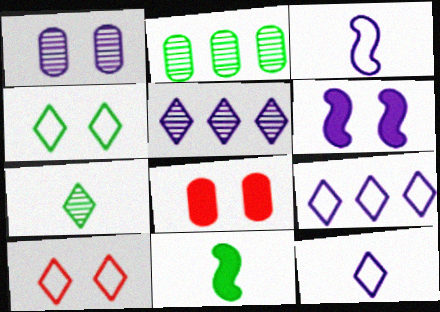[[2, 4, 11]]